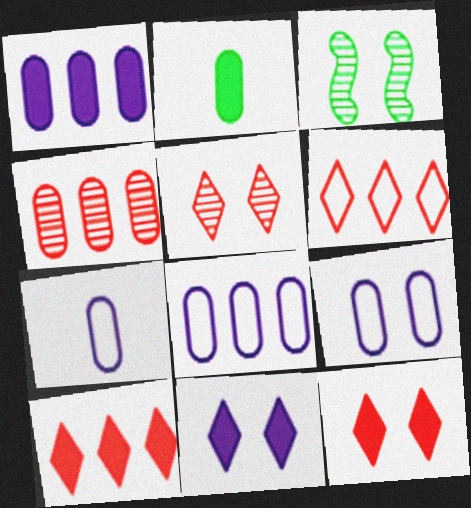[[2, 4, 9], 
[3, 7, 10], 
[3, 9, 12], 
[7, 8, 9]]